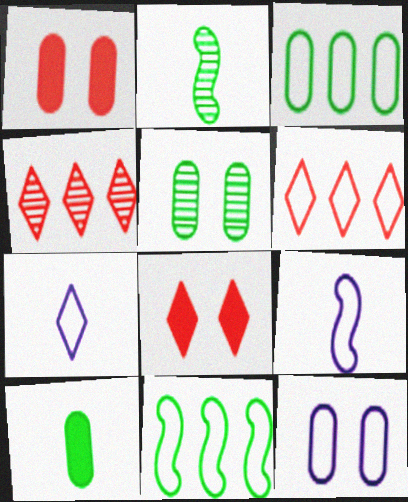[[1, 5, 12], 
[3, 5, 10]]